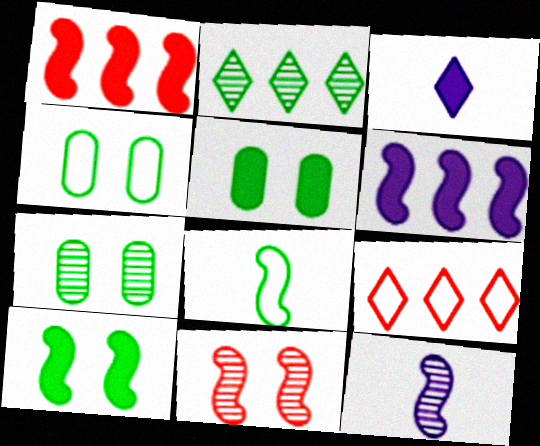[[1, 3, 5], 
[2, 5, 8], 
[4, 5, 7], 
[5, 9, 12], 
[6, 8, 11]]